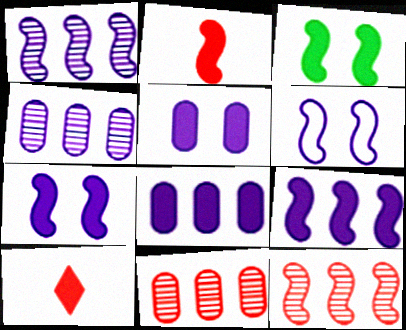[[2, 3, 9], 
[3, 8, 10]]